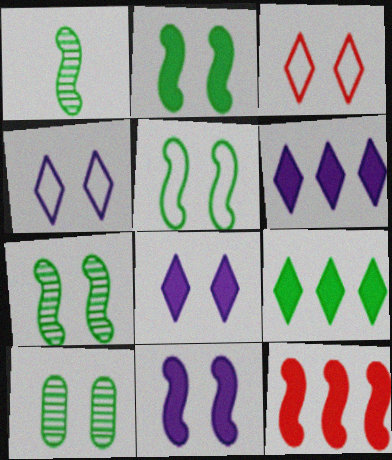[[2, 5, 7], 
[3, 10, 11]]